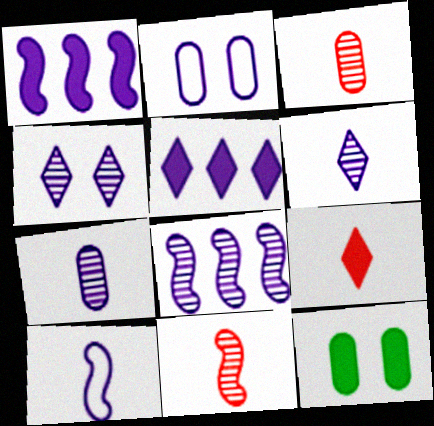[[1, 2, 6], 
[1, 9, 12], 
[4, 7, 8]]